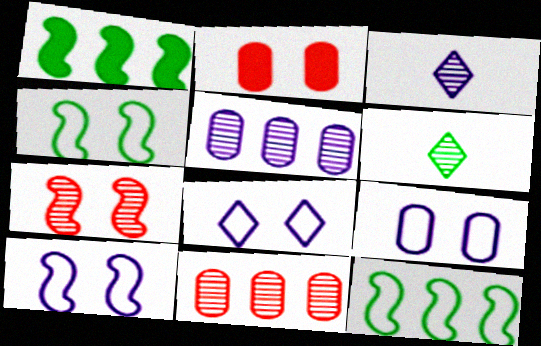[[2, 3, 12], 
[5, 6, 7], 
[8, 9, 10]]